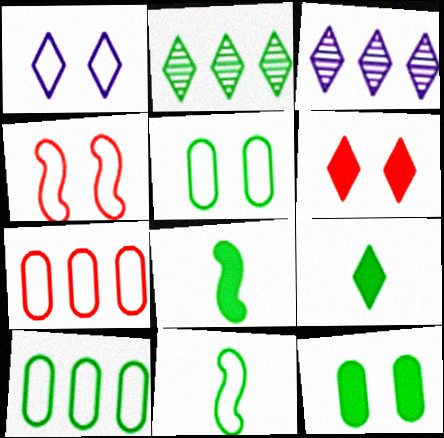[[1, 4, 5], 
[1, 7, 11], 
[2, 5, 8], 
[2, 11, 12]]